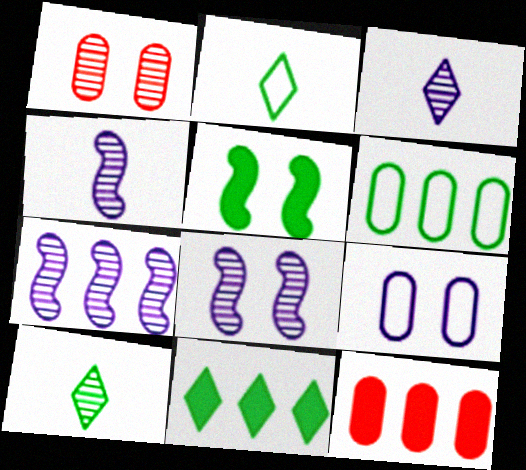[[1, 7, 10], 
[2, 8, 12], 
[4, 7, 8], 
[5, 6, 10]]